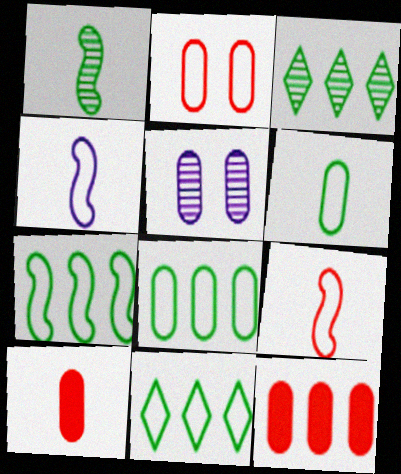[[2, 4, 11], 
[5, 6, 12], 
[5, 8, 10], 
[7, 8, 11]]